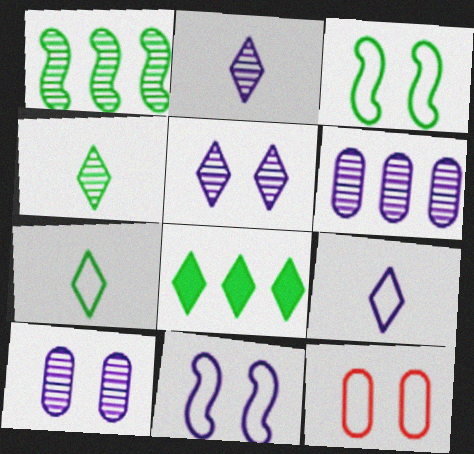[]